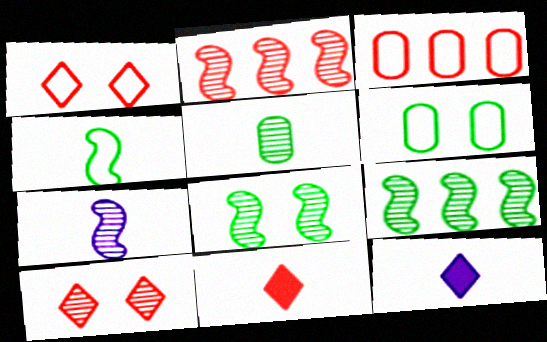[[2, 6, 12], 
[2, 7, 8], 
[3, 8, 12]]